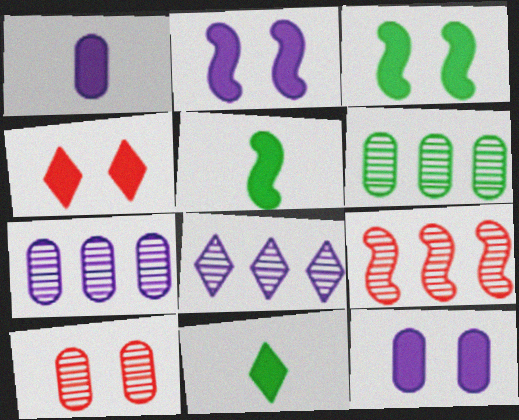[[3, 4, 12], 
[6, 8, 9]]